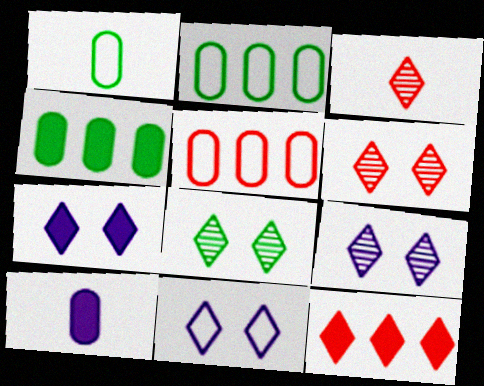[[6, 8, 9], 
[7, 9, 11]]